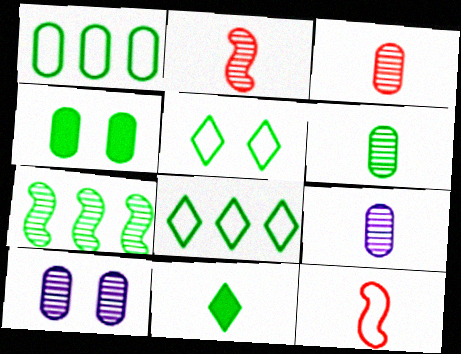[[1, 4, 6], 
[3, 6, 9], 
[9, 11, 12]]